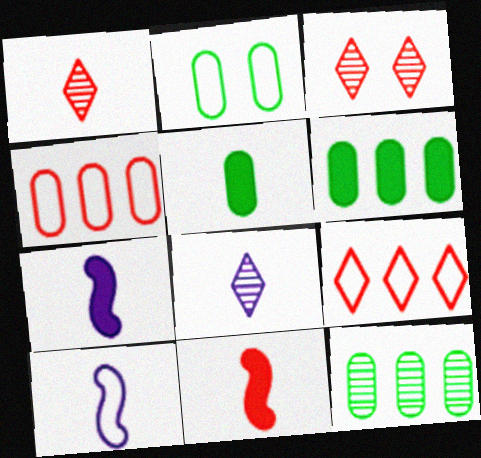[[1, 5, 10], 
[2, 5, 12], 
[2, 9, 10], 
[3, 4, 11], 
[3, 6, 10]]